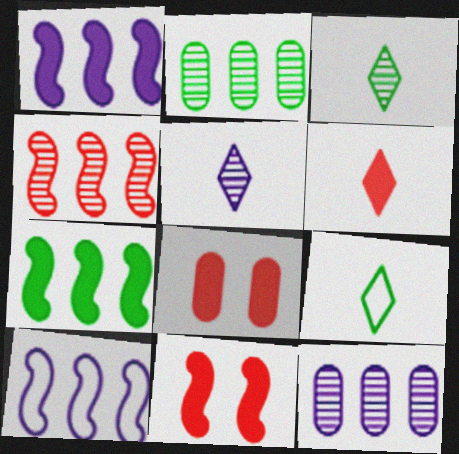[[3, 8, 10], 
[4, 7, 10], 
[5, 6, 9], 
[9, 11, 12]]